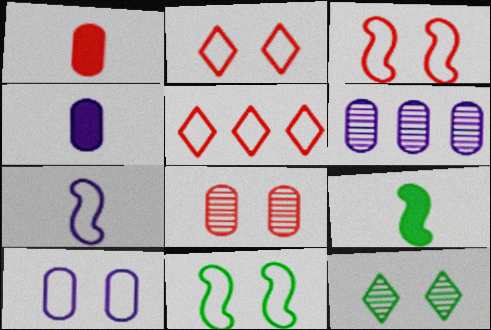[[2, 6, 9], 
[2, 10, 11], 
[4, 6, 10]]